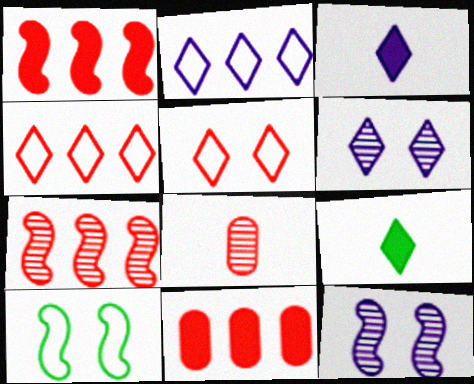[[1, 5, 8], 
[2, 3, 6], 
[4, 6, 9], 
[4, 7, 11]]